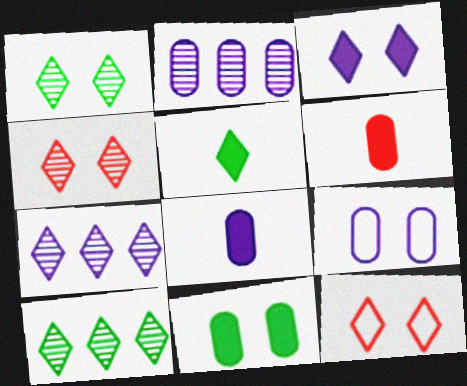[[1, 3, 12], 
[2, 8, 9], 
[5, 7, 12]]